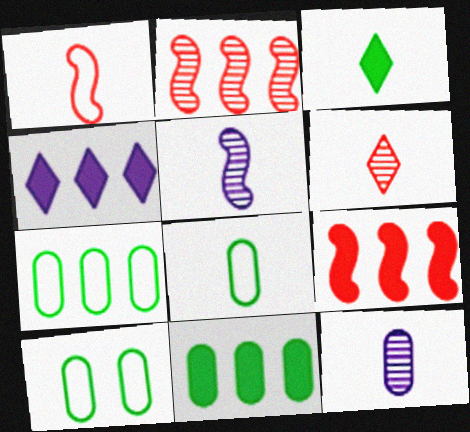[[1, 3, 12], 
[2, 4, 7], 
[4, 9, 11], 
[7, 8, 10]]